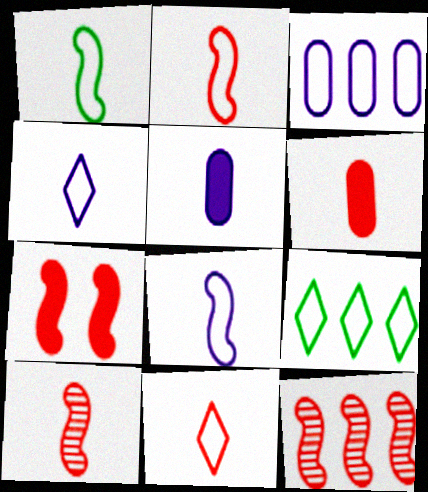[[1, 2, 8], 
[2, 7, 12], 
[6, 10, 11]]